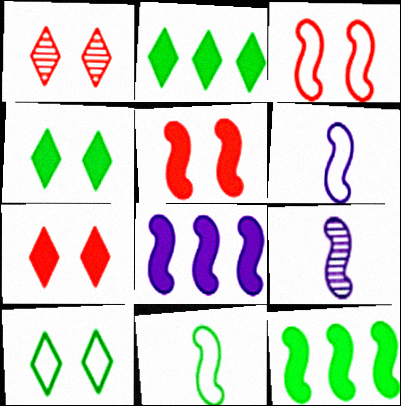[[3, 9, 12]]